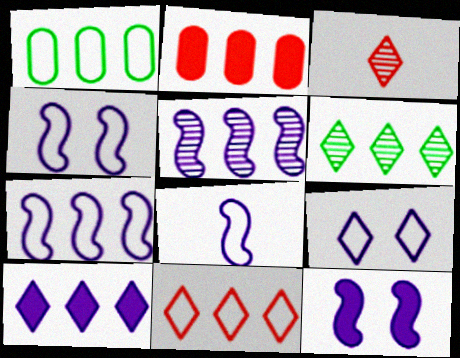[[1, 3, 12], 
[1, 7, 11], 
[2, 6, 7], 
[4, 7, 8], 
[5, 8, 12], 
[6, 10, 11]]